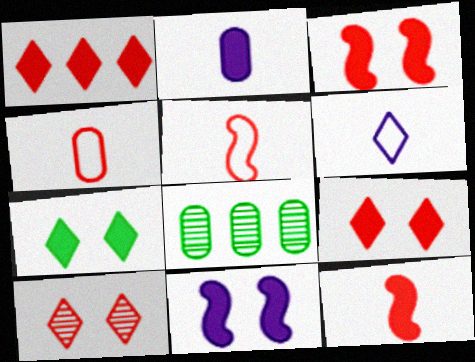[[3, 6, 8]]